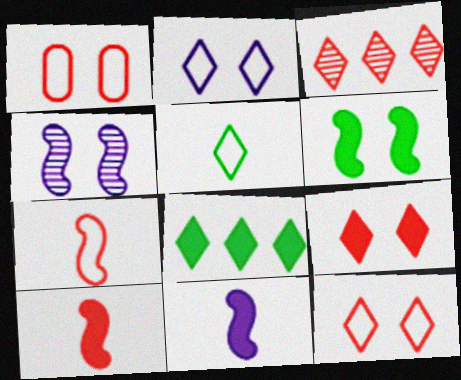[[1, 3, 10]]